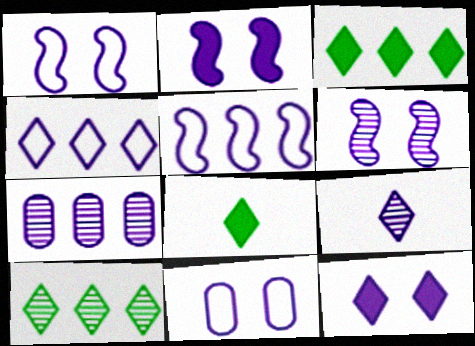[[1, 2, 6], 
[4, 9, 12], 
[6, 7, 9], 
[6, 11, 12]]